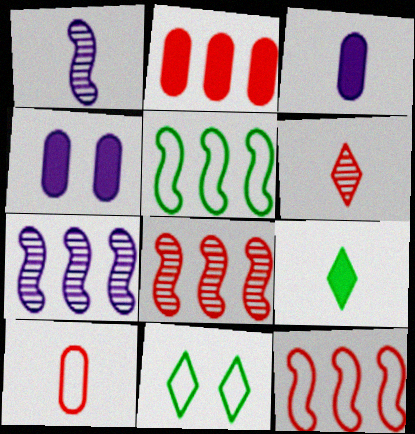[[1, 2, 11], 
[1, 9, 10], 
[3, 8, 11], 
[4, 5, 6]]